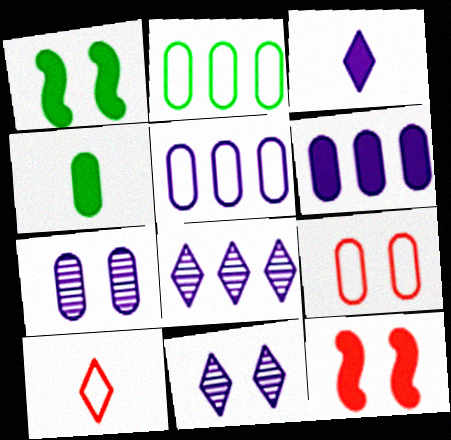[[1, 9, 11]]